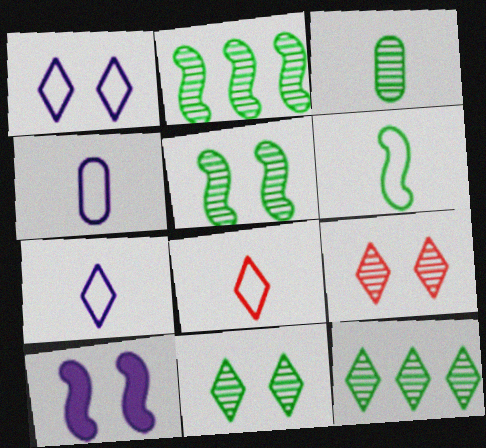[[2, 3, 11], 
[3, 5, 12], 
[4, 6, 8]]